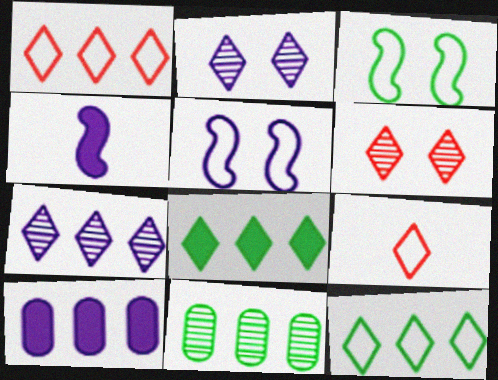[[1, 7, 8], 
[2, 8, 9]]